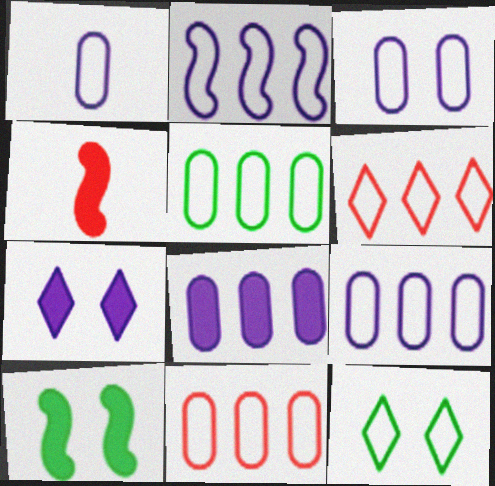[[1, 3, 9], 
[2, 5, 6], 
[5, 9, 11]]